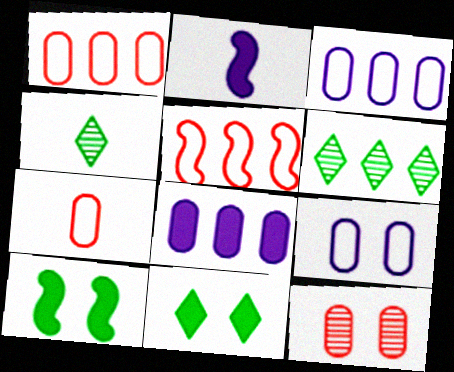[[2, 4, 7], 
[5, 6, 8]]